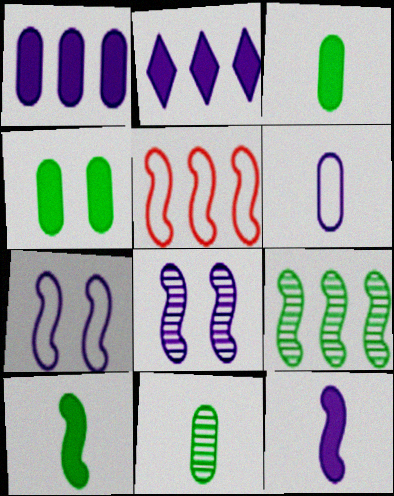[[2, 6, 8], 
[5, 8, 10]]